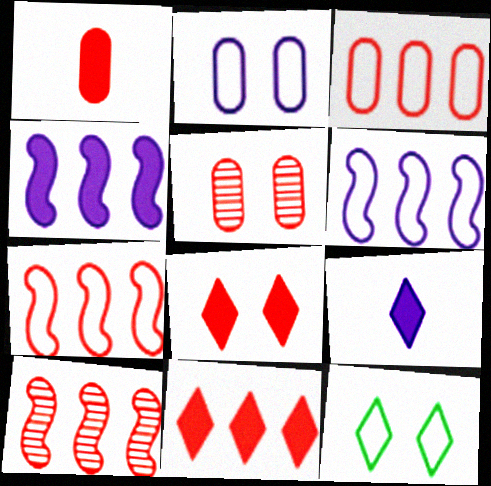[[1, 3, 5], 
[3, 10, 11]]